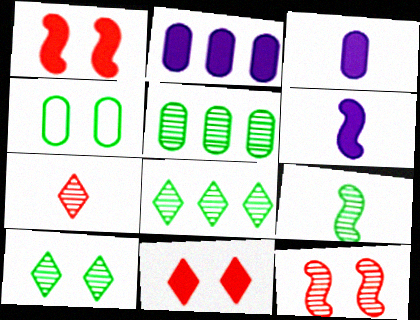[[5, 9, 10]]